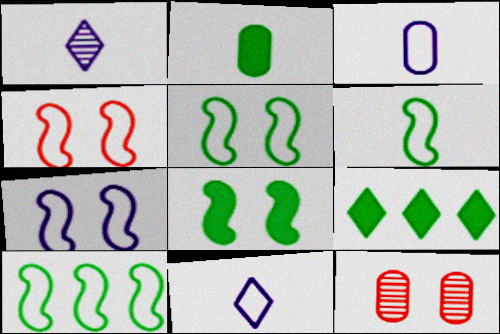[[2, 8, 9], 
[4, 5, 7], 
[5, 6, 10]]